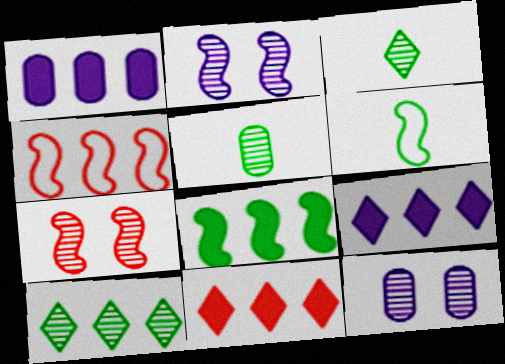[[1, 4, 10], 
[1, 8, 11], 
[6, 11, 12]]